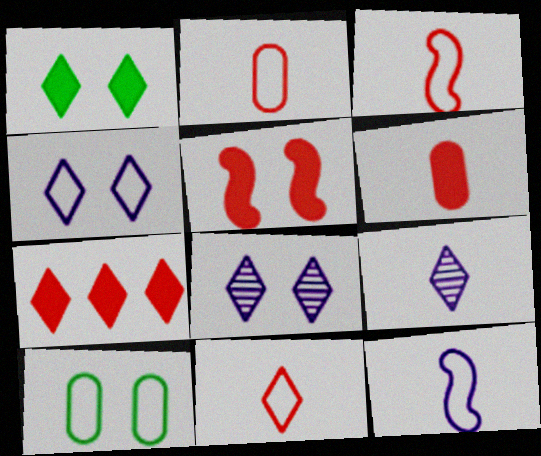[[2, 3, 11], 
[5, 6, 7], 
[5, 8, 10]]